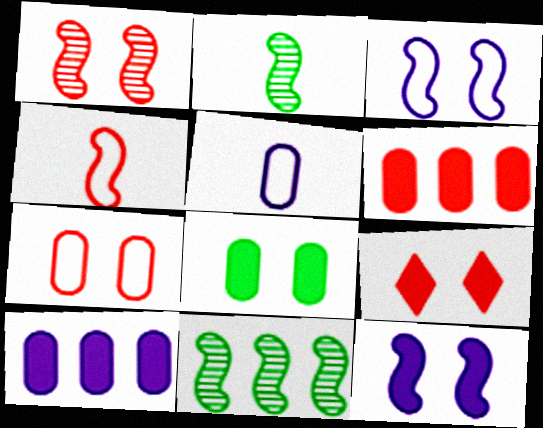[[1, 7, 9], 
[4, 11, 12], 
[5, 9, 11], 
[8, 9, 12]]